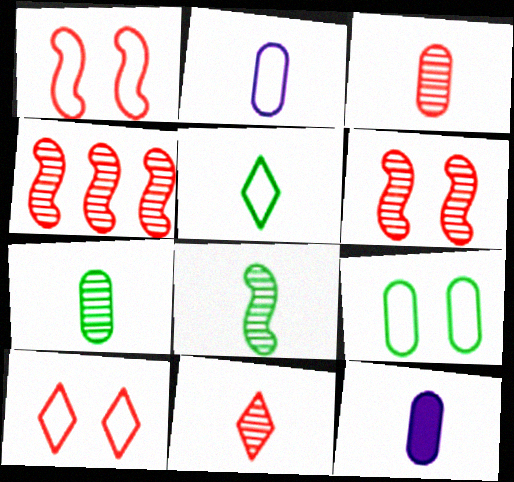[]